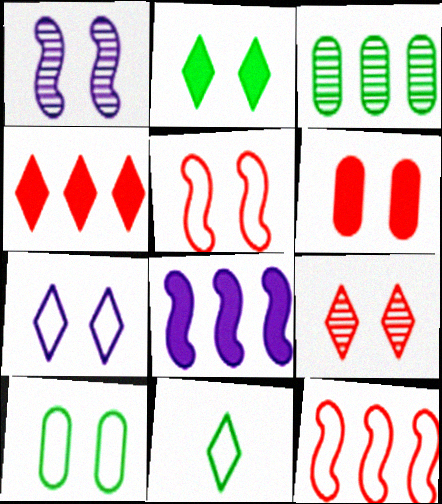[[2, 7, 9], 
[5, 6, 9], 
[5, 7, 10]]